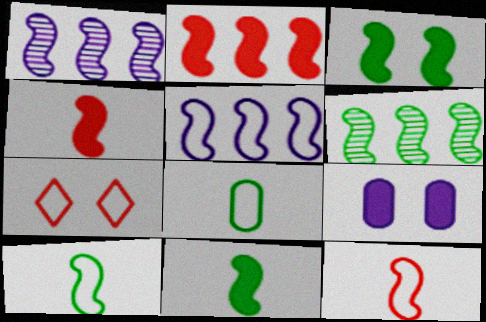[[1, 3, 12], 
[2, 5, 6], 
[3, 6, 10], 
[5, 7, 8]]